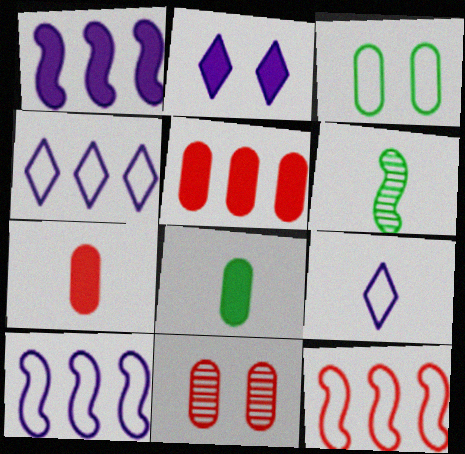[[3, 9, 12], 
[6, 7, 9]]